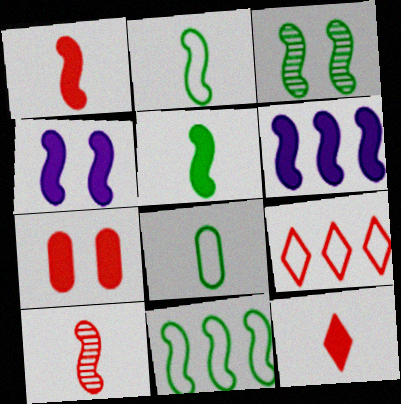[[3, 5, 11], 
[4, 10, 11], 
[7, 9, 10]]